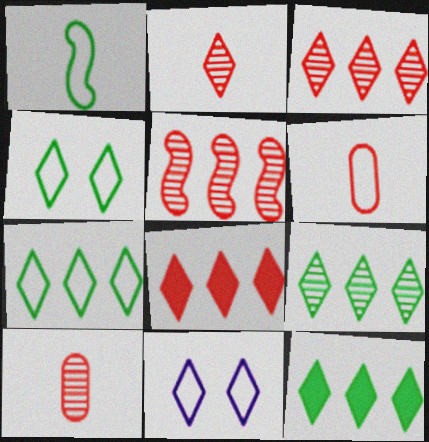[[2, 11, 12], 
[7, 9, 12]]